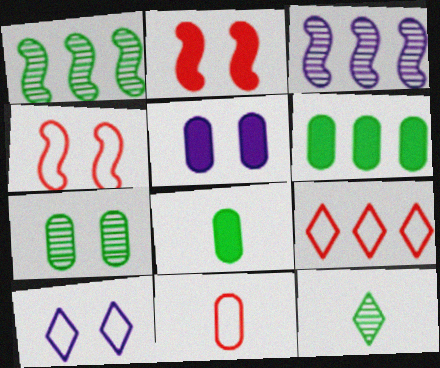[[1, 7, 12], 
[2, 7, 10], 
[3, 6, 9], 
[4, 9, 11]]